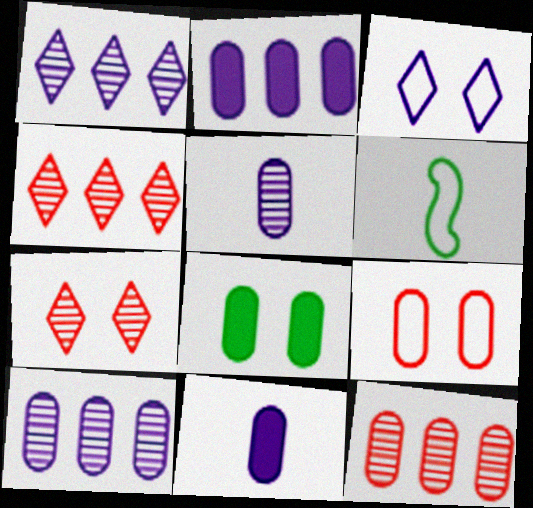[[2, 6, 7]]